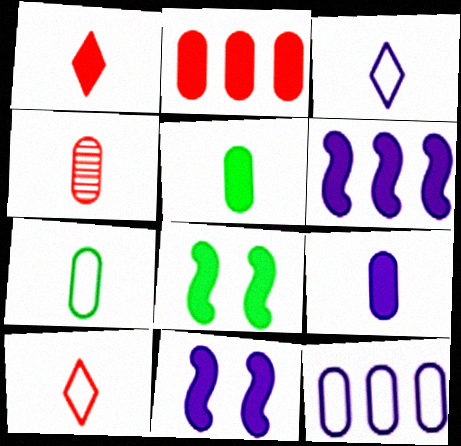[[4, 7, 9]]